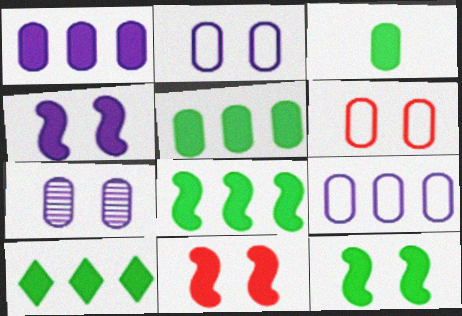[[3, 10, 12], 
[4, 11, 12], 
[5, 8, 10]]